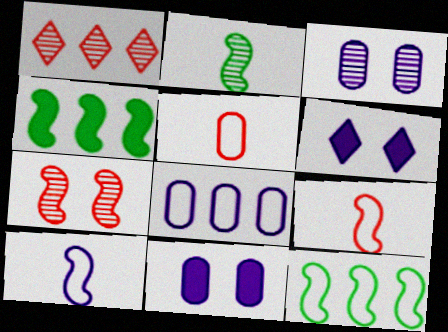[[1, 2, 3], 
[1, 4, 8], 
[4, 7, 10]]